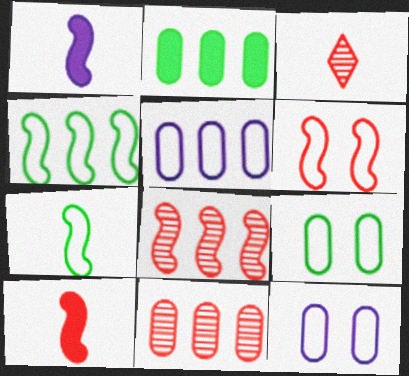[[2, 5, 11], 
[6, 8, 10]]